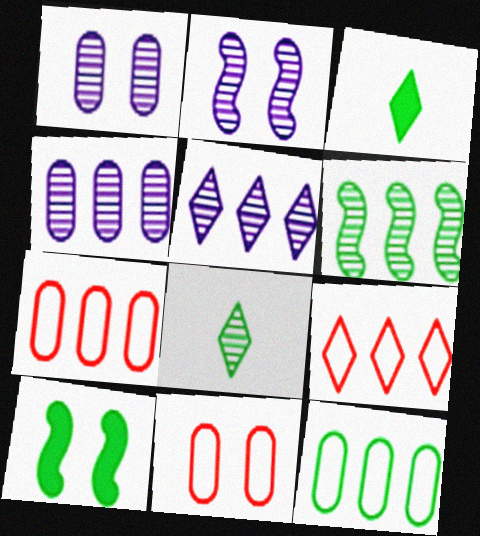[[2, 3, 7], 
[8, 10, 12]]